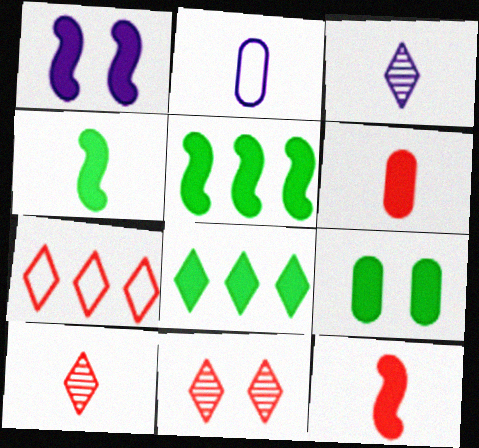[[1, 5, 12], 
[1, 6, 8], 
[2, 4, 10], 
[2, 5, 11], 
[4, 8, 9]]